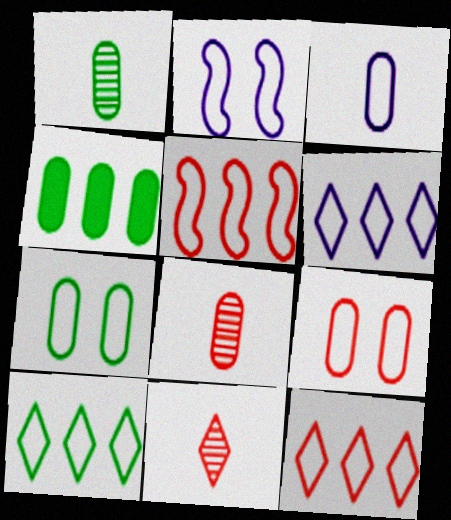[[1, 4, 7], 
[2, 3, 6], 
[2, 4, 11], 
[6, 10, 12]]